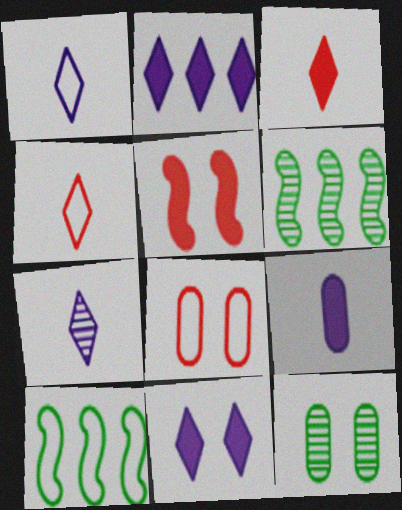[[1, 8, 10]]